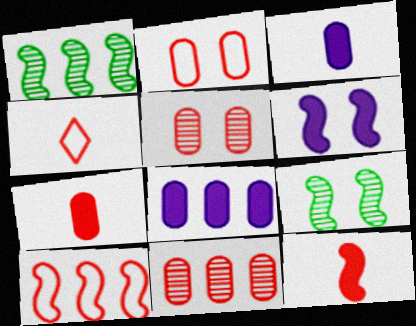[[2, 4, 10], 
[2, 7, 11], 
[4, 8, 9]]